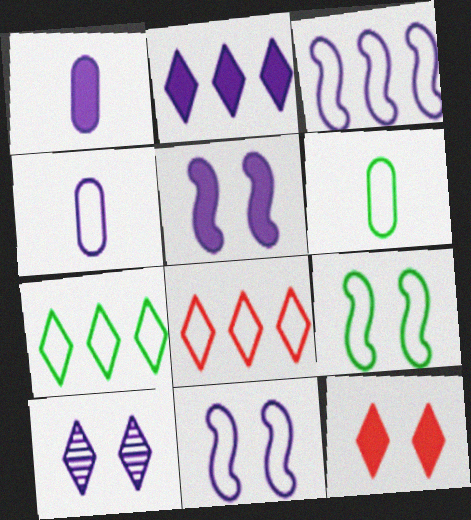[[1, 2, 5], 
[1, 3, 10], 
[4, 8, 9], 
[6, 7, 9], 
[6, 8, 11]]